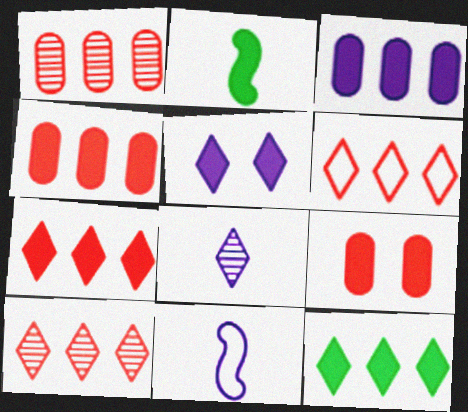[[2, 4, 5], 
[6, 7, 10]]